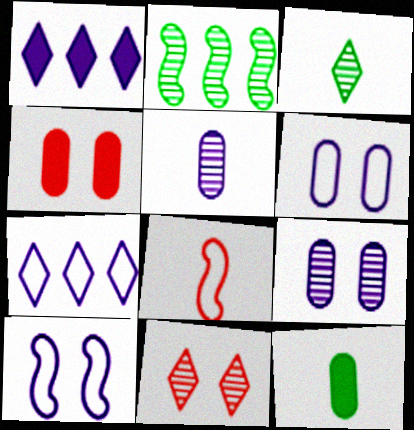[[1, 5, 10], 
[2, 5, 11]]